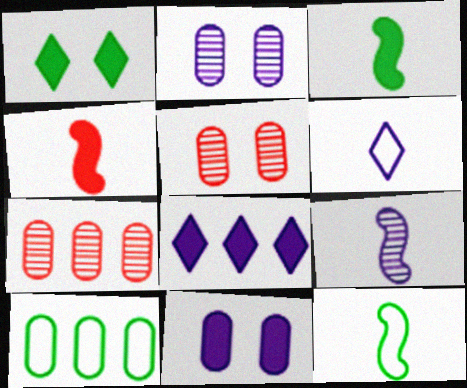[[4, 9, 12], 
[5, 8, 12]]